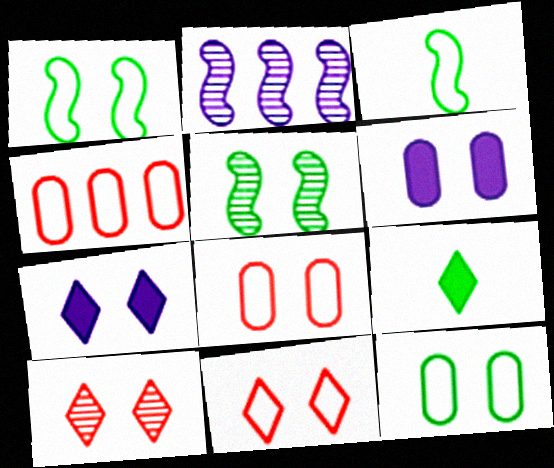[[1, 6, 10], 
[2, 8, 9], 
[5, 6, 11], 
[5, 7, 8]]